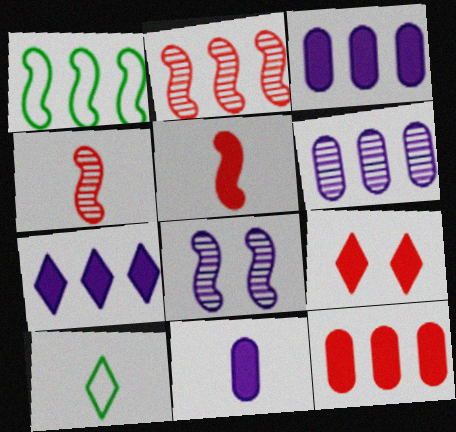[[1, 5, 8], 
[4, 10, 11], 
[5, 9, 12], 
[8, 10, 12]]